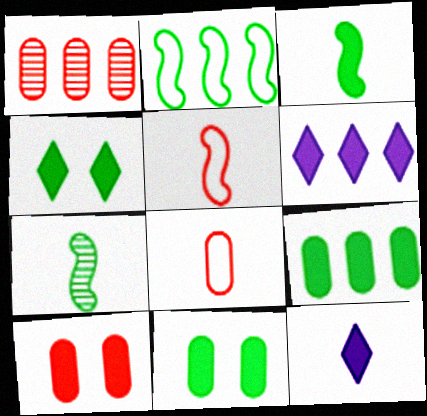[[1, 2, 6], 
[1, 8, 10], 
[3, 4, 9], 
[3, 6, 10], 
[7, 8, 12]]